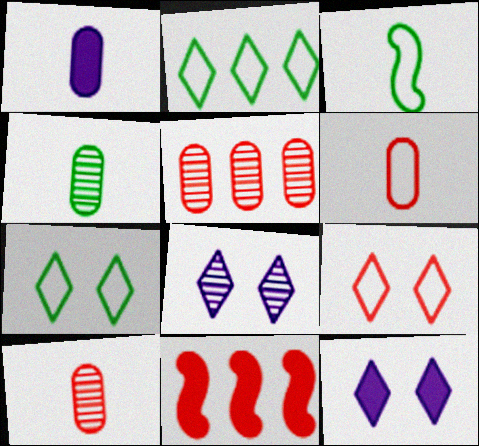[[1, 4, 6], 
[3, 5, 12], 
[9, 10, 11]]